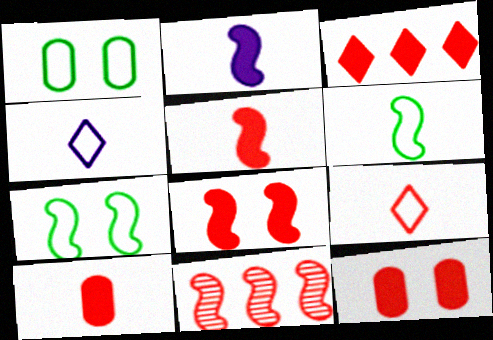[[2, 7, 11], 
[3, 5, 12], 
[3, 8, 10], 
[9, 11, 12]]